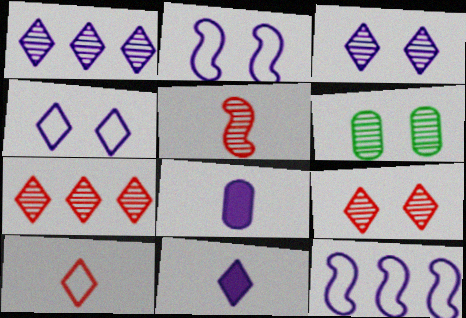[[1, 2, 8], 
[1, 4, 11], 
[1, 5, 6], 
[3, 8, 12]]